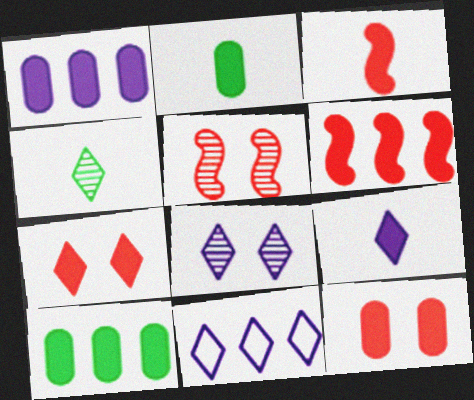[[1, 2, 12], 
[2, 3, 9], 
[2, 5, 11], 
[4, 7, 11], 
[8, 9, 11]]